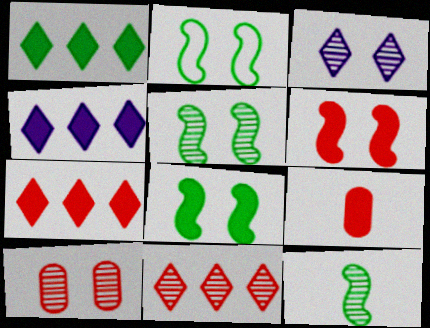[[1, 4, 7], 
[2, 5, 8], 
[3, 5, 10], 
[4, 8, 9], 
[6, 7, 9]]